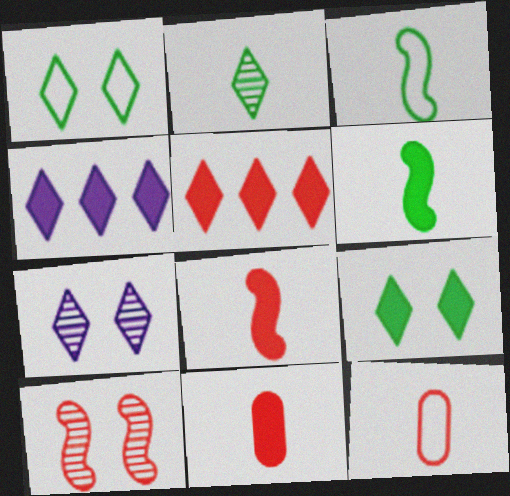[[5, 10, 12]]